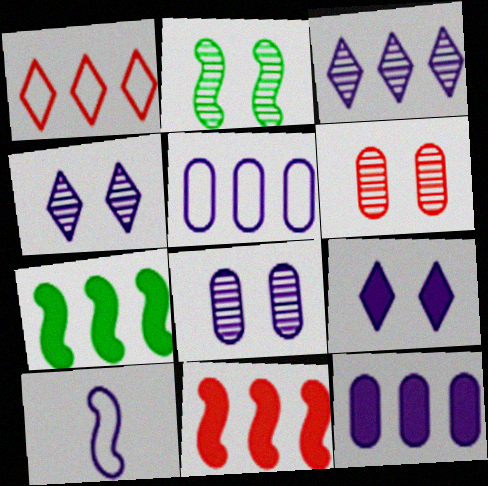[[2, 4, 6], 
[2, 10, 11], 
[4, 10, 12]]